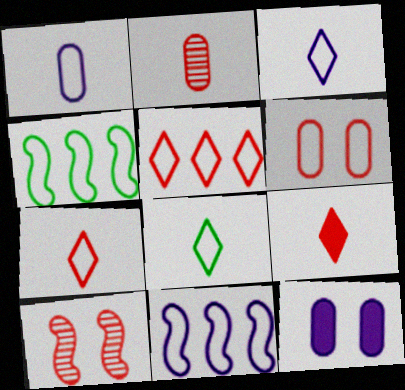[[3, 4, 6], 
[3, 7, 8], 
[6, 8, 11]]